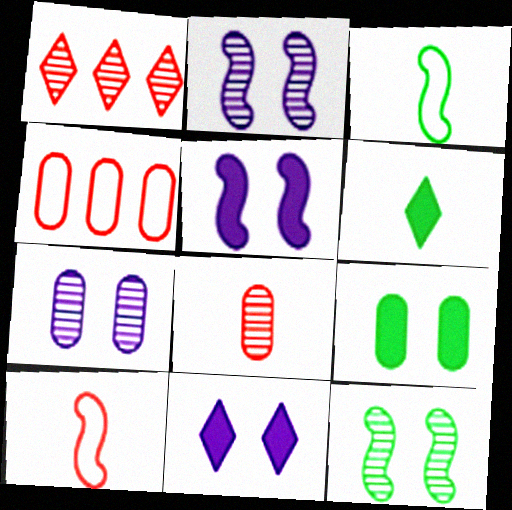[[2, 4, 6]]